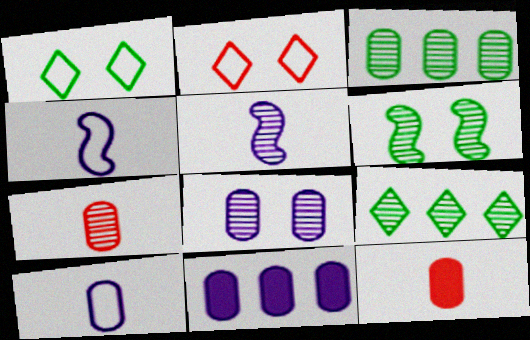[[3, 7, 8], 
[8, 10, 11]]